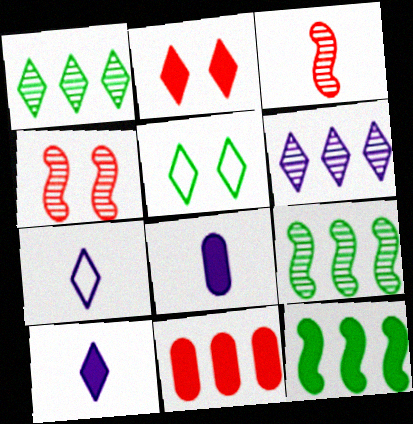[[1, 2, 7], 
[2, 8, 12]]